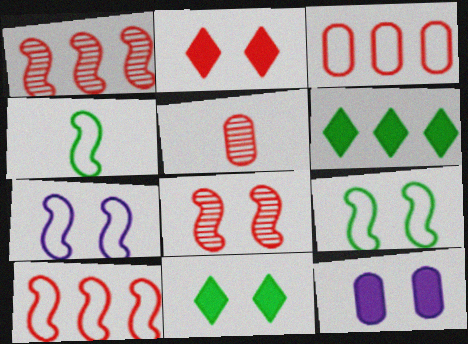[[2, 5, 10], 
[4, 7, 10], 
[5, 6, 7]]